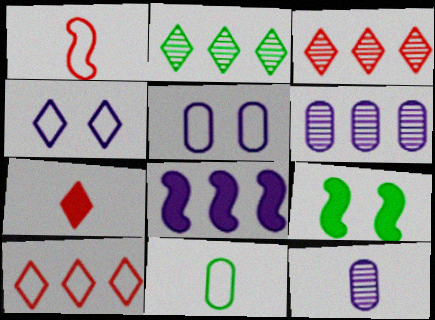[[2, 4, 7], 
[2, 9, 11], 
[4, 8, 12], 
[9, 10, 12]]